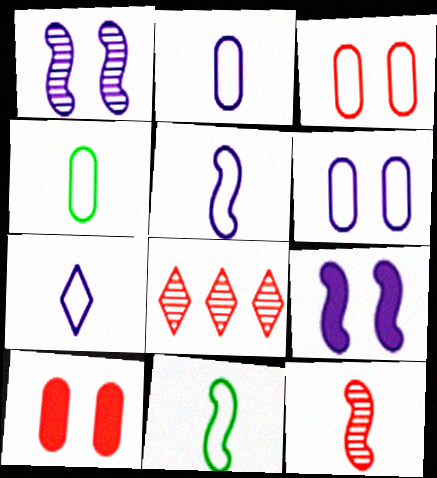[[2, 5, 7], 
[4, 8, 9]]